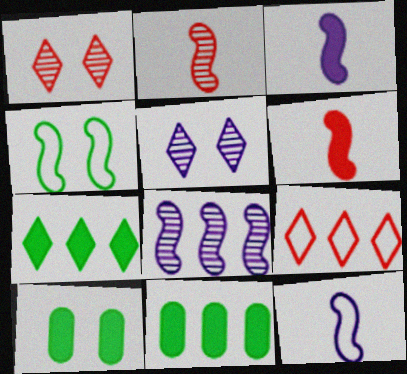[[1, 11, 12], 
[4, 6, 8], 
[8, 9, 11]]